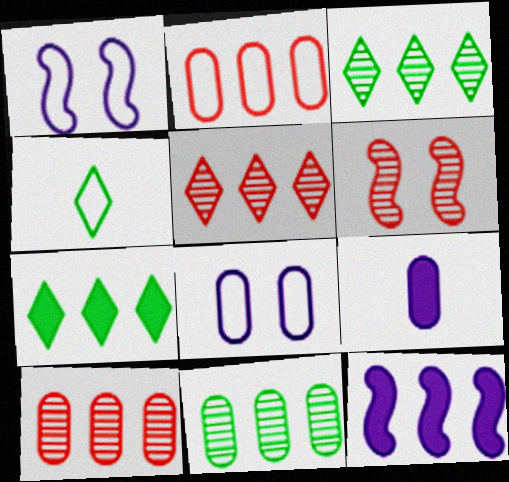[[1, 2, 4], 
[2, 3, 12]]